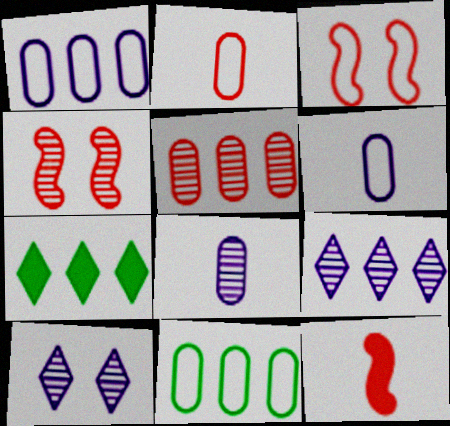[[3, 7, 8], 
[4, 6, 7], 
[10, 11, 12]]